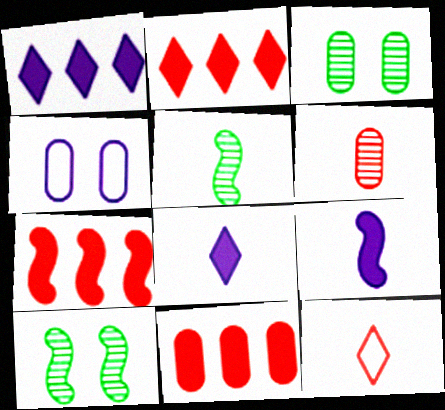[[2, 4, 5], 
[2, 7, 11]]